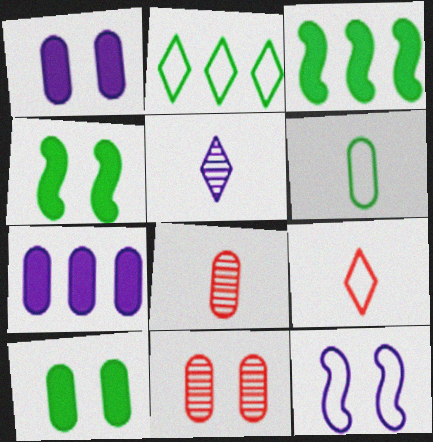[[5, 7, 12], 
[6, 7, 11]]